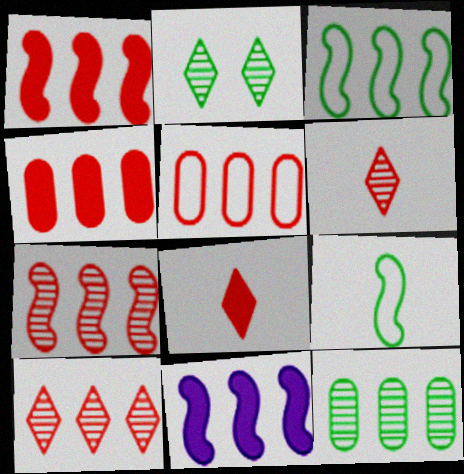[[1, 5, 10], 
[3, 7, 11]]